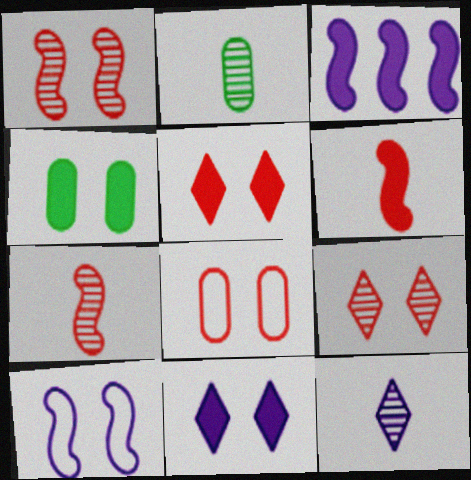[[1, 5, 8], 
[2, 7, 12], 
[4, 9, 10]]